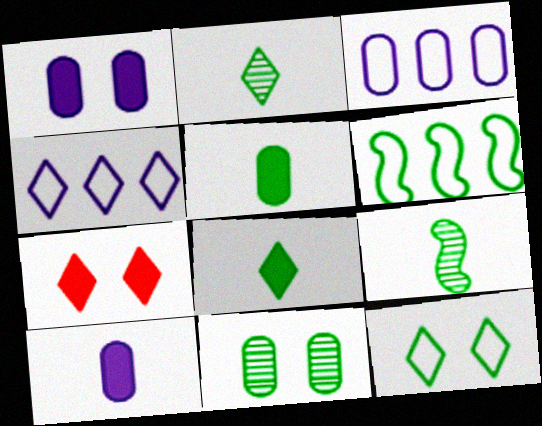[[2, 4, 7], 
[3, 7, 9], 
[6, 8, 11]]